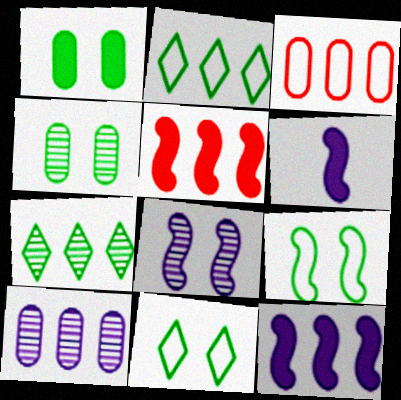[[2, 5, 10], 
[3, 7, 12]]